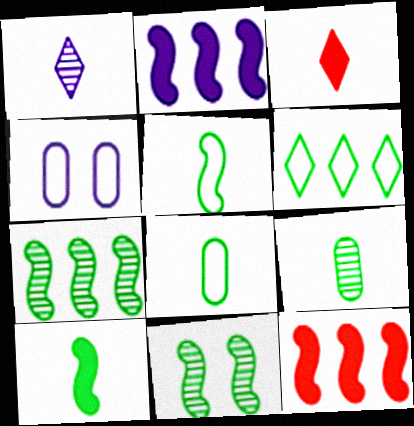[[1, 2, 4], 
[3, 4, 7]]